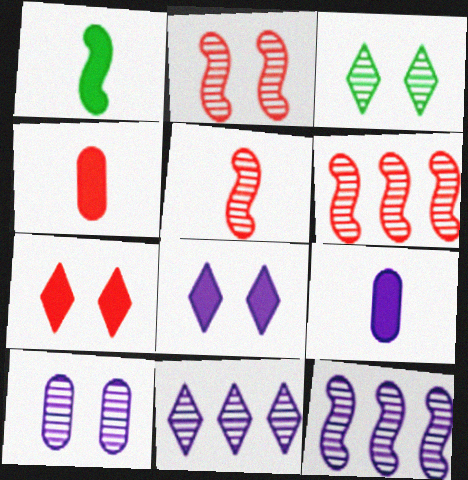[[2, 3, 10], 
[2, 5, 6]]